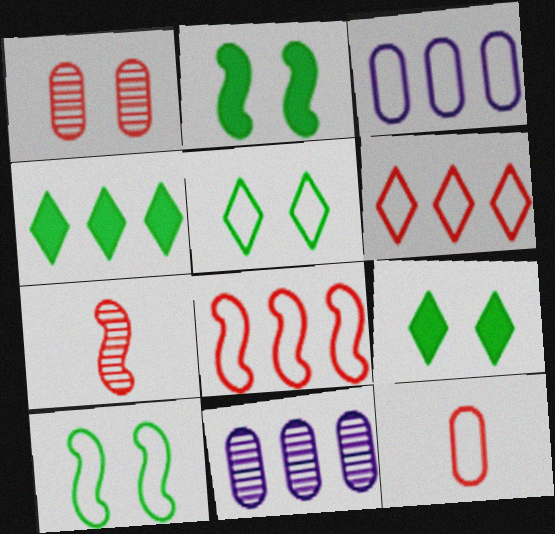[[3, 7, 9], 
[4, 8, 11]]